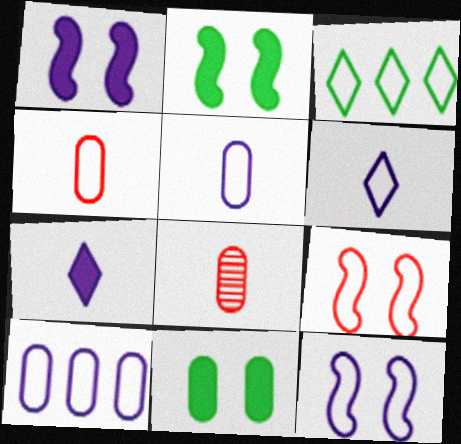[[1, 3, 8], 
[3, 4, 12], 
[3, 5, 9], 
[6, 10, 12], 
[8, 10, 11]]